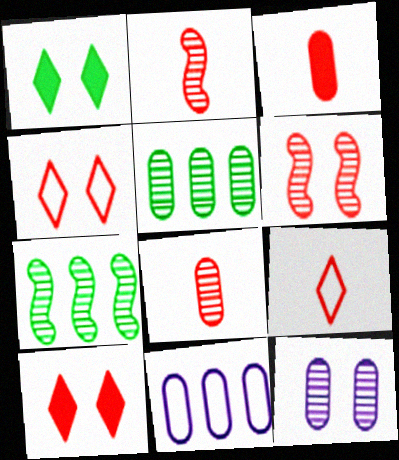[[1, 2, 11], 
[2, 3, 9], 
[5, 8, 12]]